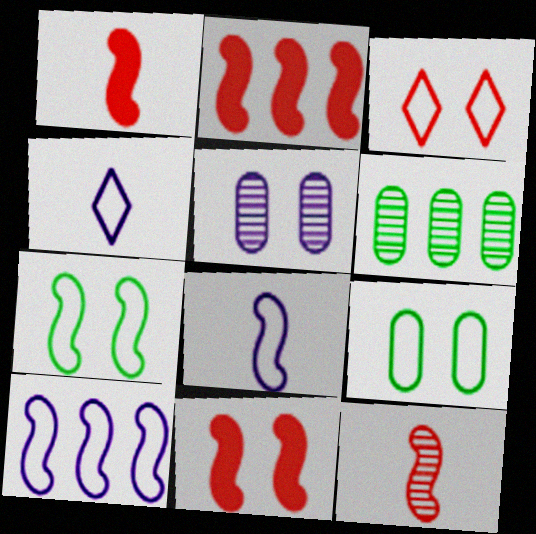[[1, 2, 11], 
[4, 6, 11]]